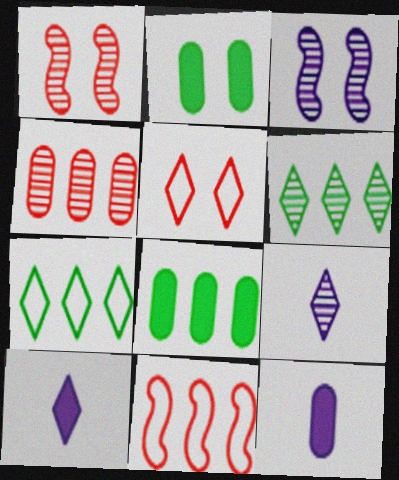[[1, 7, 12], 
[2, 3, 5], 
[2, 9, 11], 
[5, 6, 10]]